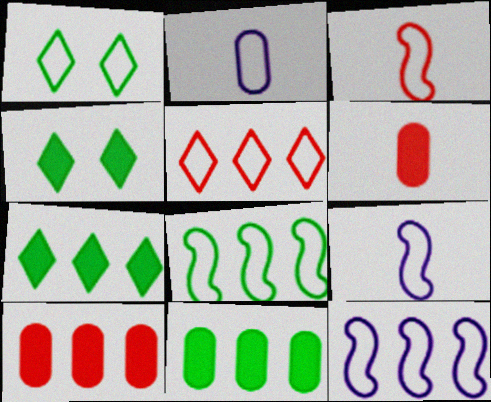[]